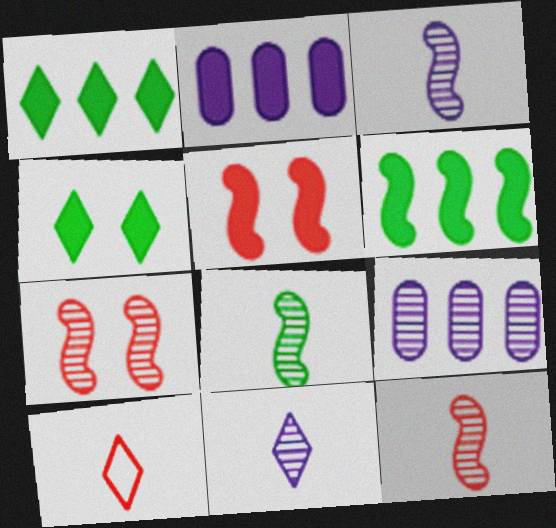[[3, 8, 12]]